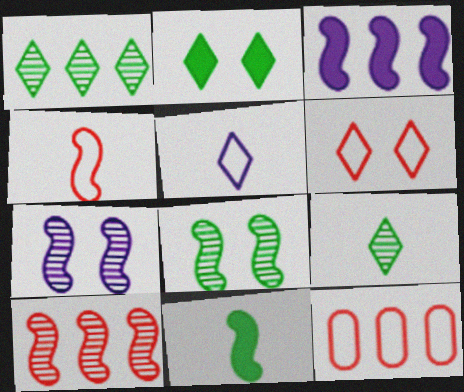[[1, 3, 12], 
[3, 4, 8], 
[4, 6, 12]]